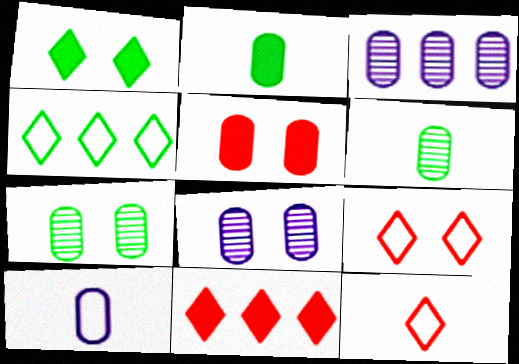[]